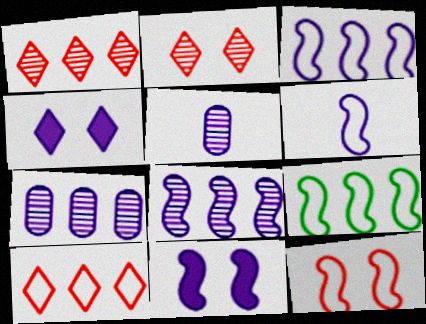[[3, 4, 5], 
[4, 6, 7], 
[6, 8, 11], 
[6, 9, 12]]